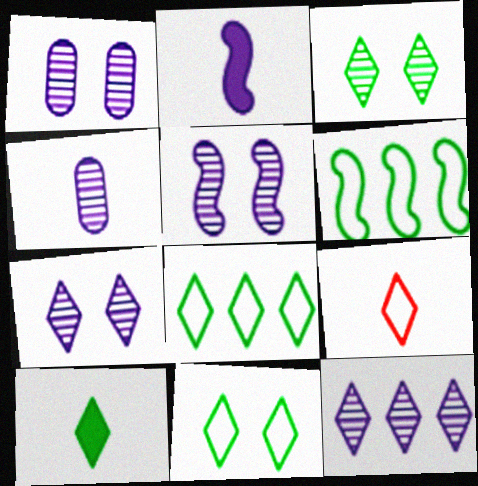[[1, 5, 7], 
[3, 8, 10], 
[4, 5, 12]]